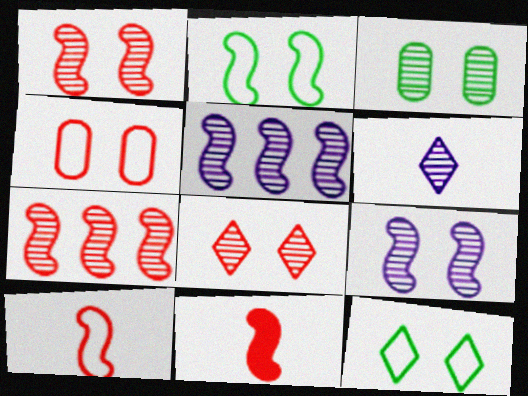[[2, 5, 11], 
[3, 6, 7], 
[3, 8, 9]]